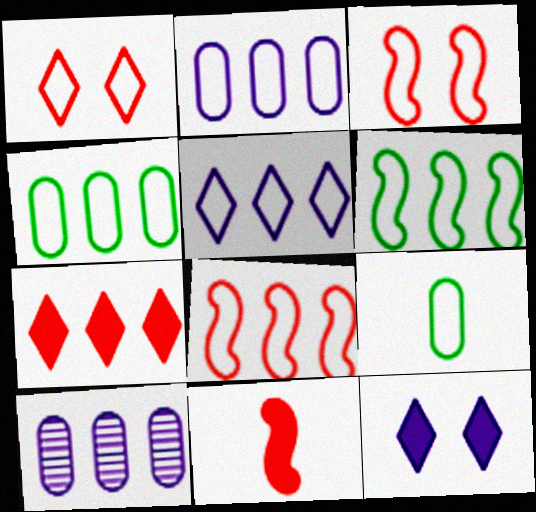[[3, 5, 9], 
[4, 5, 8], 
[6, 7, 10]]